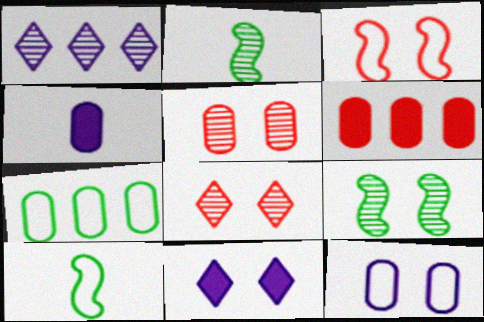[[1, 2, 5], 
[4, 5, 7]]